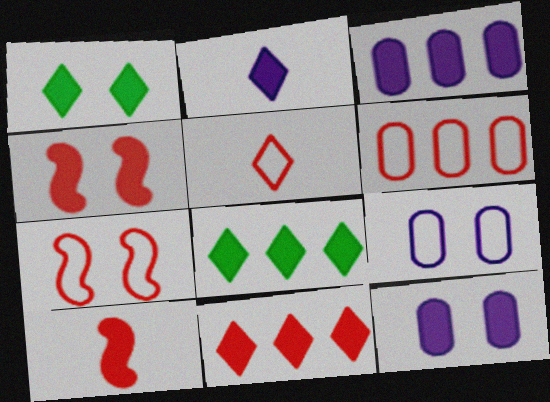[[1, 2, 11], 
[1, 3, 10], 
[1, 4, 12], 
[5, 6, 7], 
[8, 10, 12]]